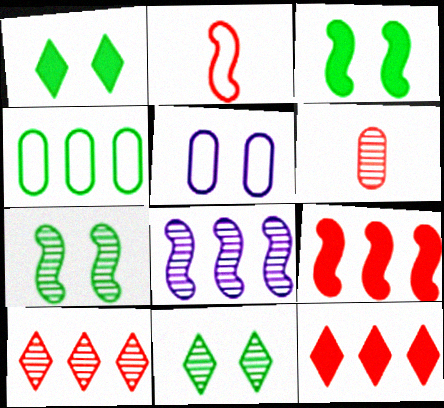[[2, 3, 8], 
[4, 8, 12], 
[6, 8, 11]]